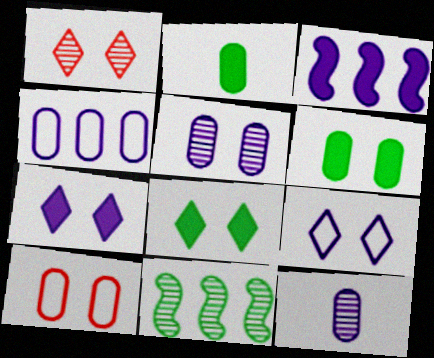[[1, 8, 9], 
[1, 11, 12], 
[3, 9, 12], 
[5, 6, 10]]